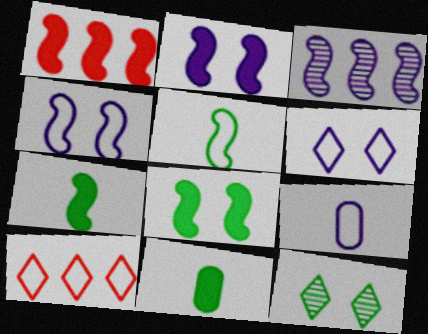[[1, 2, 7], 
[1, 9, 12]]